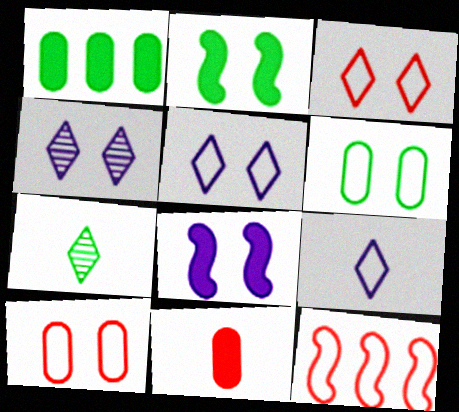[[2, 4, 10], 
[6, 9, 12]]